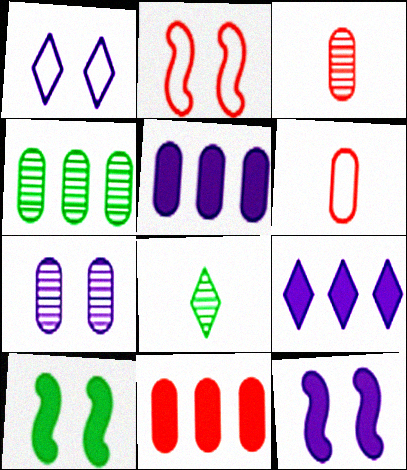[[1, 7, 12], 
[2, 5, 8], 
[3, 4, 7]]